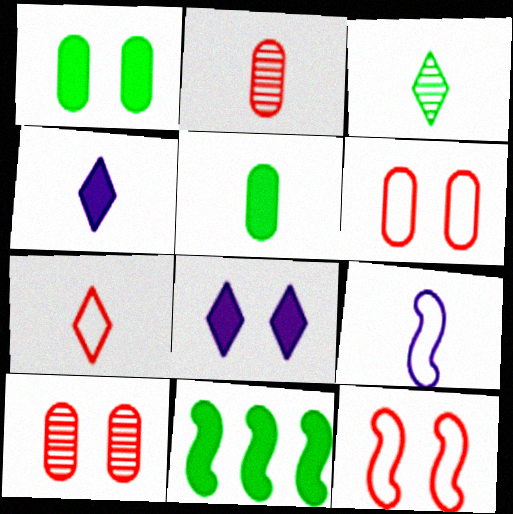[[3, 4, 7]]